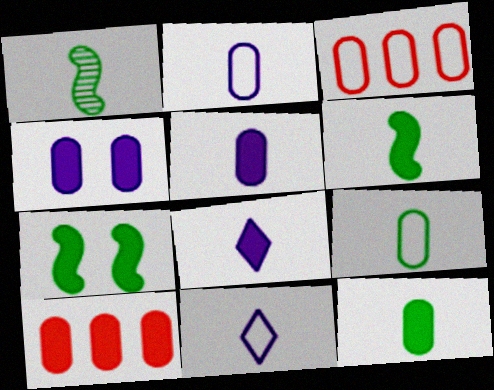[[4, 10, 12], 
[7, 8, 10]]